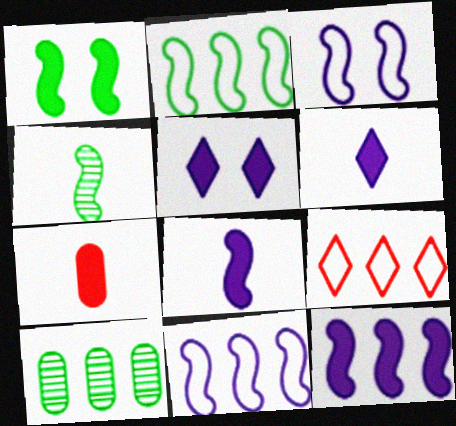[[1, 2, 4], 
[9, 10, 12]]